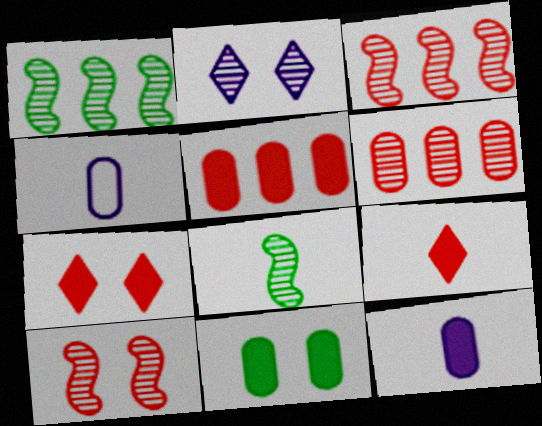[[1, 4, 7], 
[2, 6, 8], 
[4, 6, 11], 
[4, 8, 9], 
[5, 11, 12]]